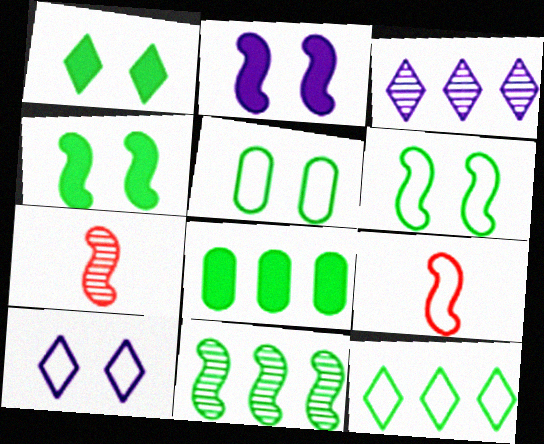[[2, 9, 11], 
[7, 8, 10], 
[8, 11, 12]]